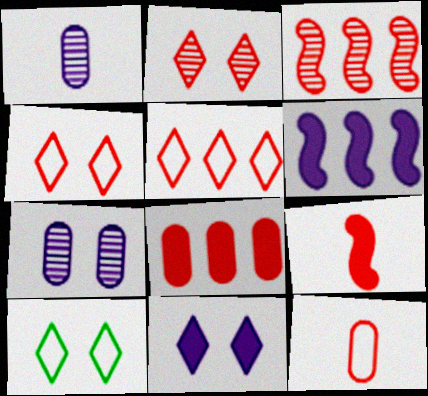[[2, 10, 11], 
[3, 5, 8]]